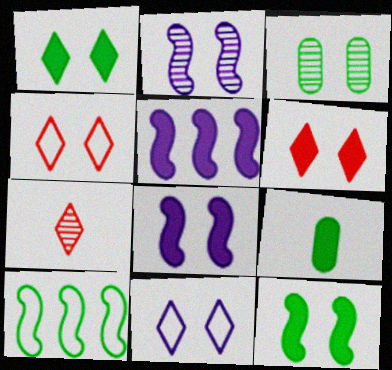[[3, 4, 8], 
[5, 6, 9]]